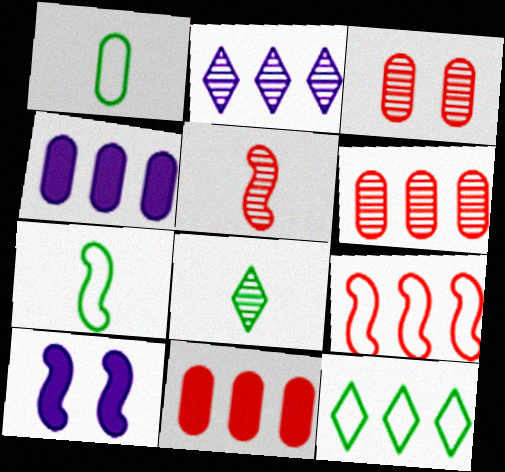[[1, 3, 4]]